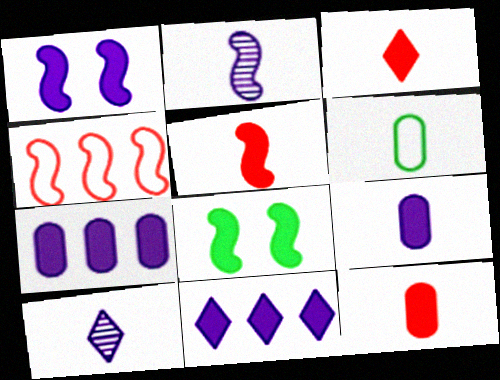[[1, 9, 11], 
[2, 3, 6], 
[2, 4, 8], 
[3, 5, 12], 
[3, 7, 8], 
[5, 6, 10], 
[8, 11, 12]]